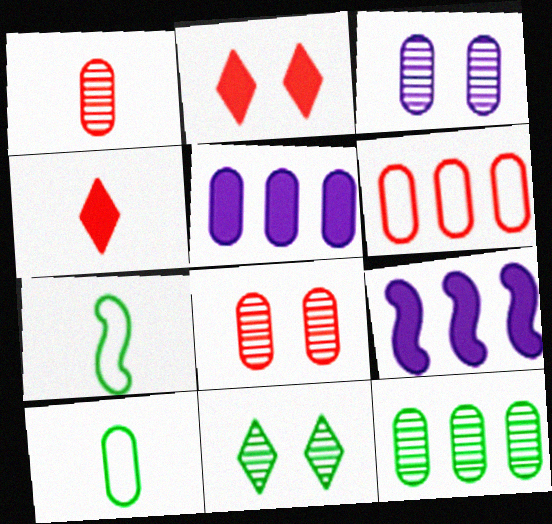[[1, 3, 12], 
[5, 6, 12], 
[5, 8, 10]]